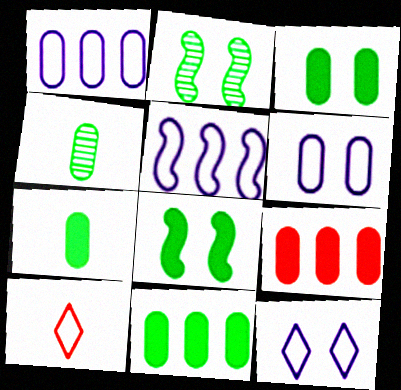[[3, 7, 11], 
[4, 6, 9]]